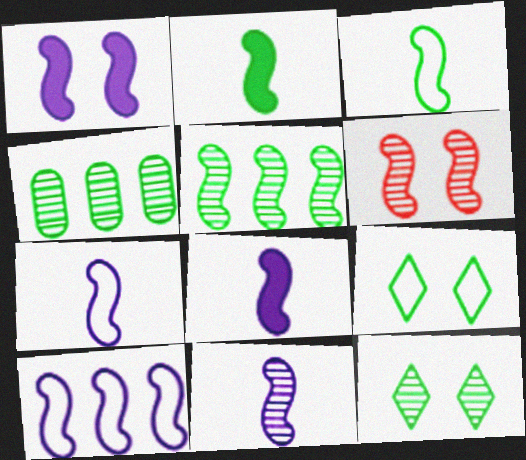[[1, 10, 11], 
[2, 4, 9], 
[2, 6, 10], 
[5, 6, 11], 
[7, 8, 11]]